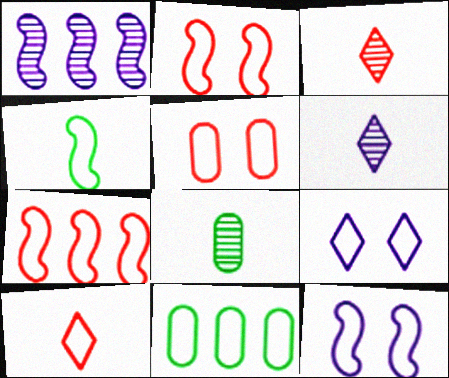[[4, 7, 12], 
[5, 7, 10], 
[10, 11, 12]]